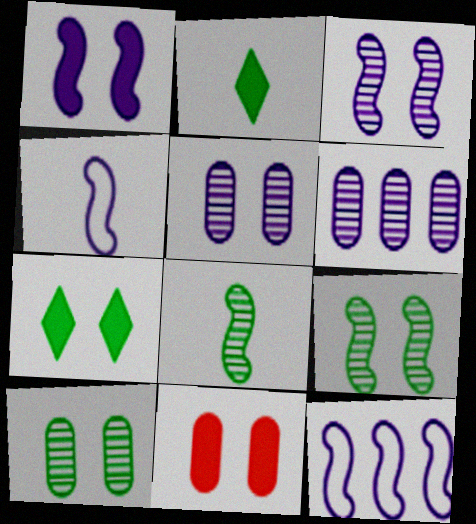[[1, 7, 11]]